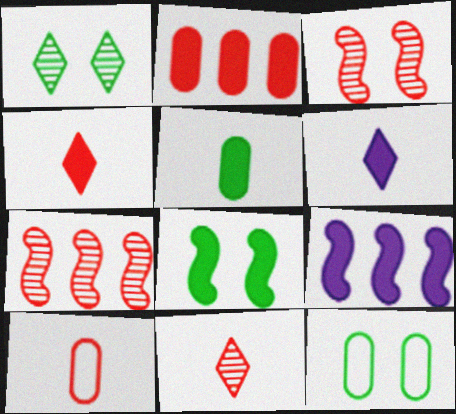[[1, 8, 12], 
[1, 9, 10], 
[2, 6, 8], 
[6, 7, 12], 
[9, 11, 12]]